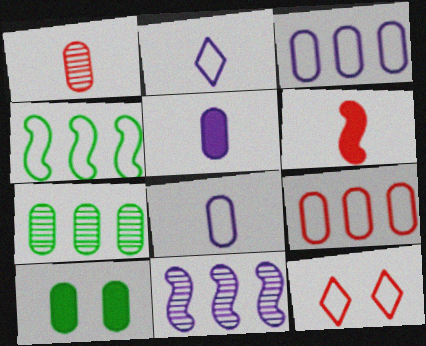[[1, 3, 10], 
[4, 8, 12]]